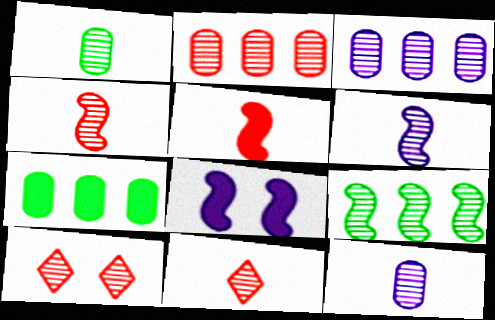[[1, 6, 11], 
[2, 4, 10], 
[9, 10, 12]]